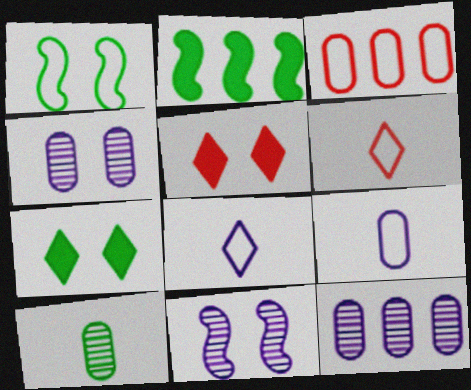[[1, 3, 8], 
[1, 4, 5], 
[2, 4, 6]]